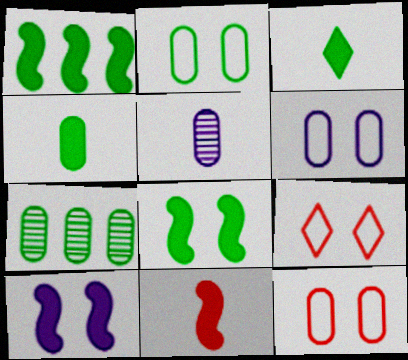[[1, 5, 9], 
[1, 10, 11], 
[2, 4, 7], 
[2, 6, 12]]